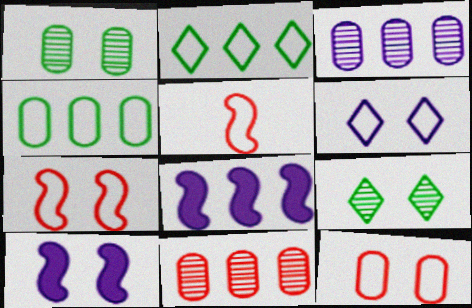[[2, 8, 11], 
[4, 5, 6], 
[9, 10, 12]]